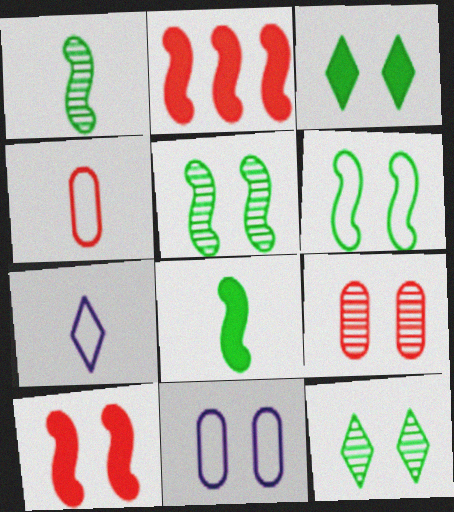[[10, 11, 12]]